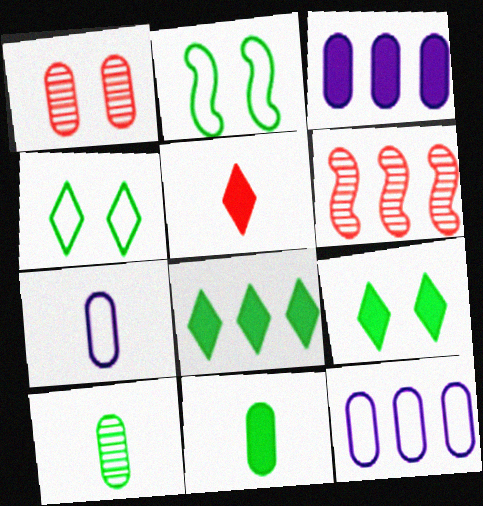[[1, 11, 12], 
[2, 8, 10], 
[6, 7, 9], 
[6, 8, 12]]